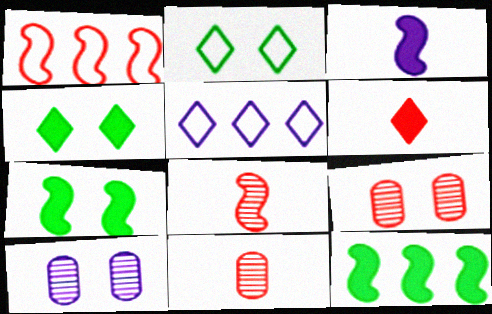[[1, 6, 9], 
[3, 5, 10], 
[5, 7, 11]]